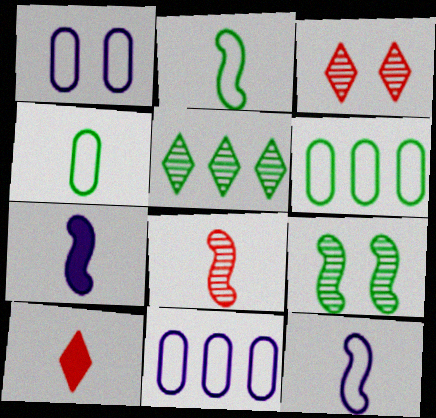[[2, 7, 8], 
[3, 6, 7], 
[9, 10, 11]]